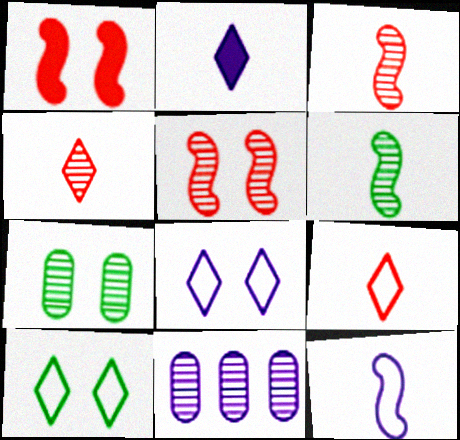[[1, 7, 8]]